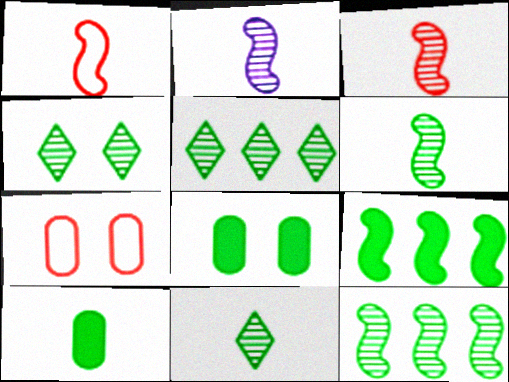[[2, 3, 6], 
[4, 5, 11]]